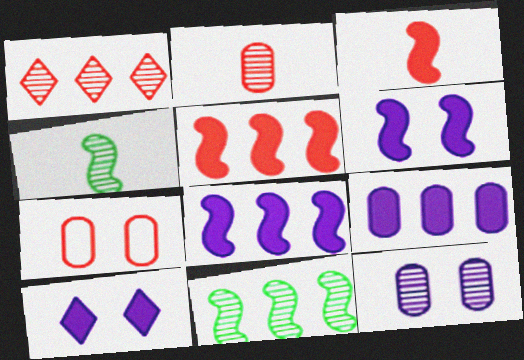[[1, 3, 7], 
[1, 4, 12]]